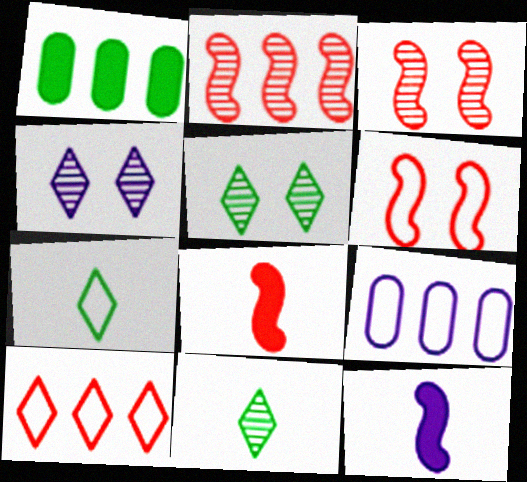[[2, 6, 8], 
[4, 9, 12], 
[5, 8, 9], 
[6, 7, 9]]